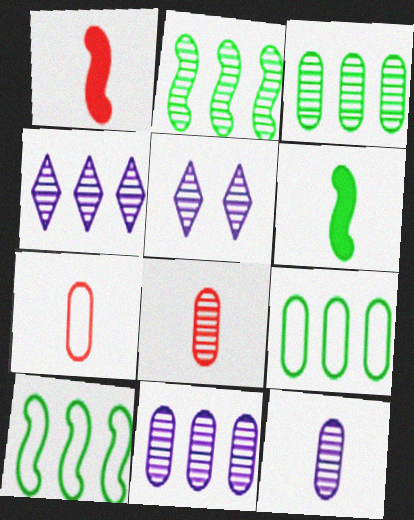[[1, 5, 9], 
[2, 5, 8]]